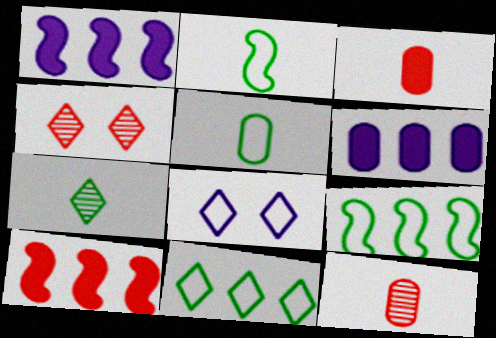[[1, 4, 5], 
[2, 4, 6]]